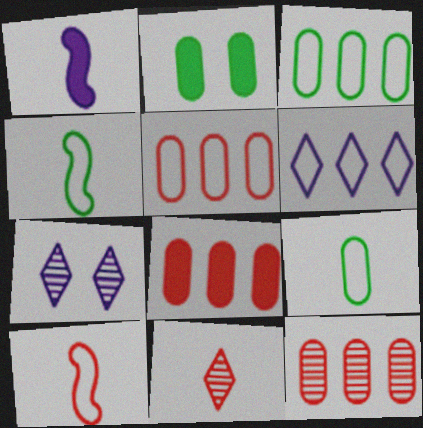[[1, 9, 11], 
[4, 7, 8], 
[5, 8, 12]]